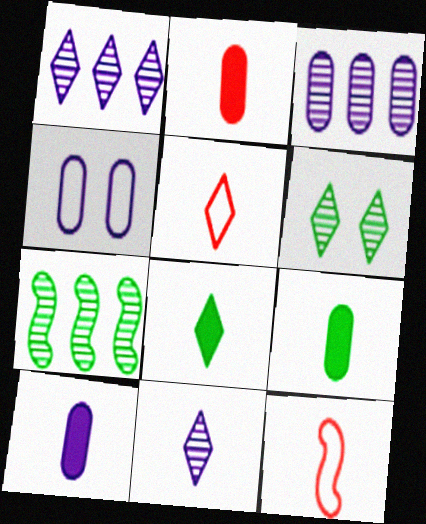[[2, 9, 10], 
[3, 4, 10], 
[5, 8, 11], 
[9, 11, 12]]